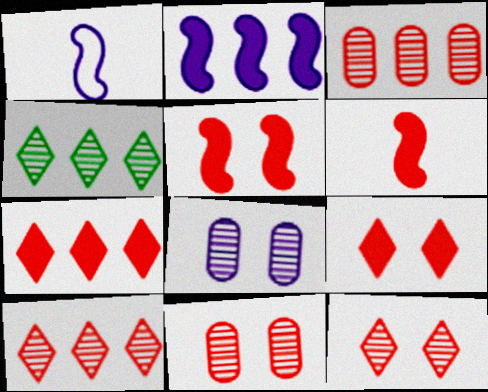[]